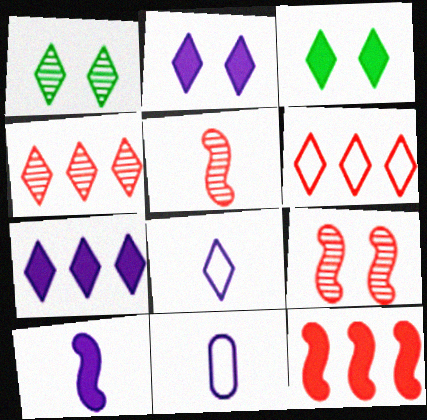[[1, 11, 12], 
[3, 4, 8]]